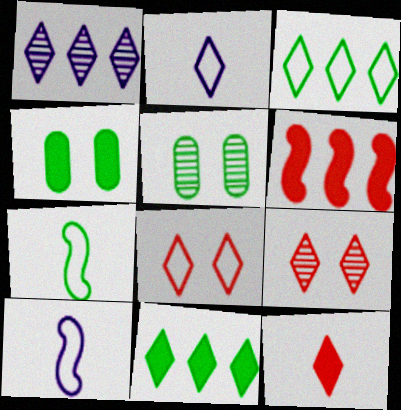[[2, 3, 8], 
[2, 5, 6], 
[2, 9, 11], 
[5, 7, 11]]